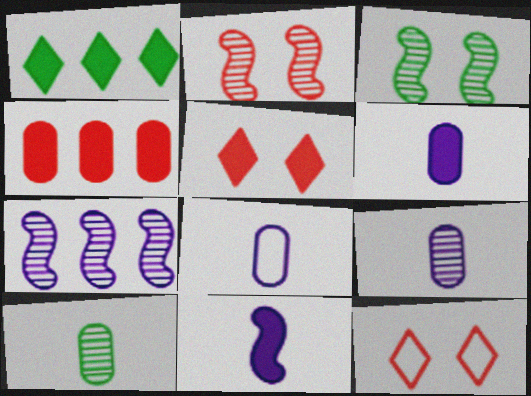[[1, 2, 8], 
[6, 8, 9]]